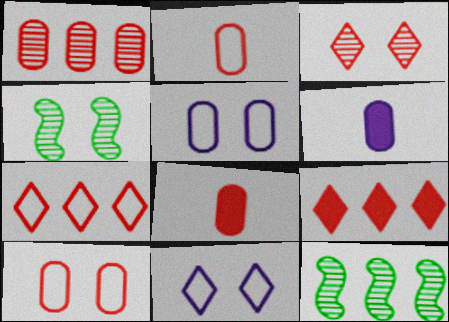[[1, 8, 10], 
[4, 6, 7], 
[8, 11, 12]]